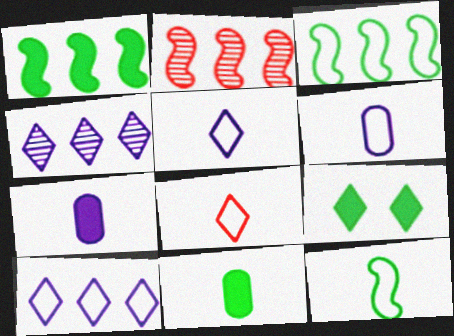[[1, 9, 11], 
[2, 6, 9], 
[4, 8, 9], 
[6, 8, 12]]